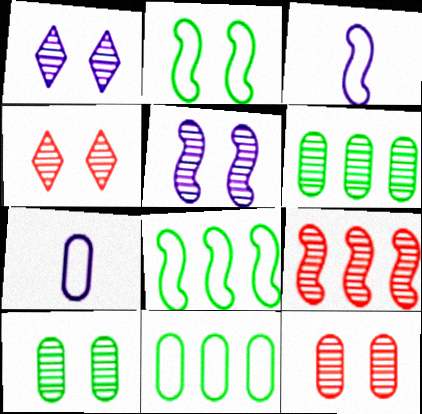[[4, 5, 10]]